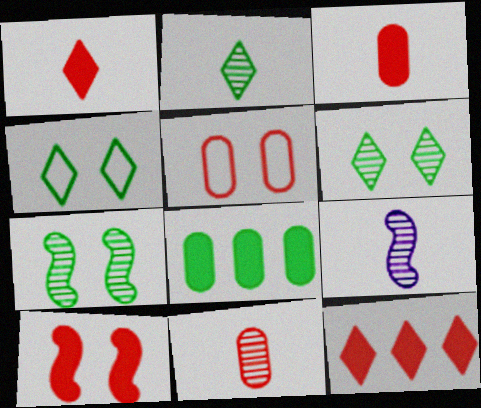[[2, 9, 11], 
[3, 10, 12]]